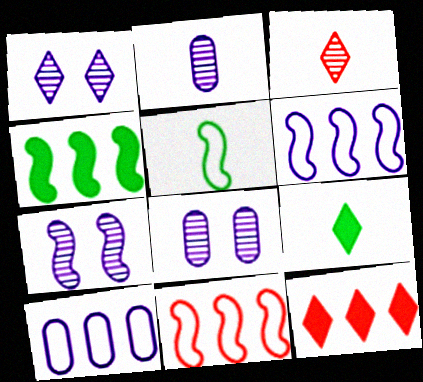[[1, 7, 8], 
[5, 8, 12], 
[8, 9, 11]]